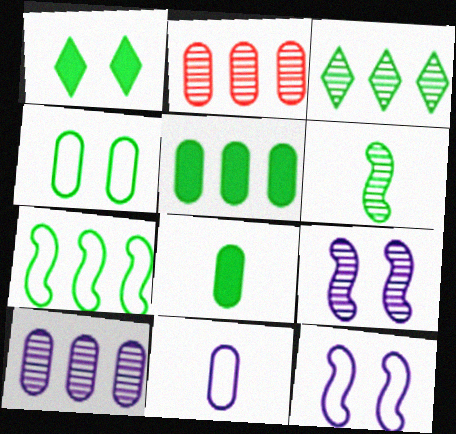[[3, 5, 7]]